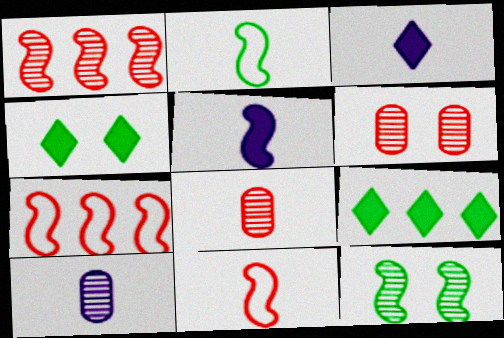[[2, 3, 8], 
[4, 7, 10], 
[5, 7, 12]]